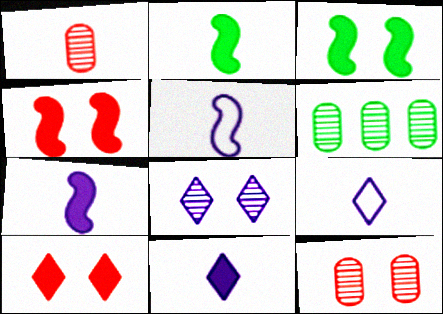[[1, 2, 9], 
[4, 6, 9], 
[5, 6, 10]]